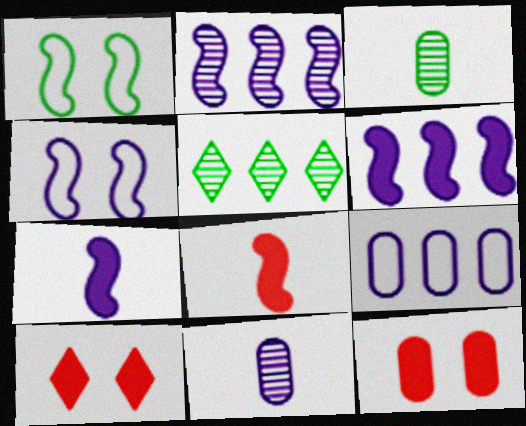[[1, 2, 8], 
[2, 4, 7], 
[3, 9, 12]]